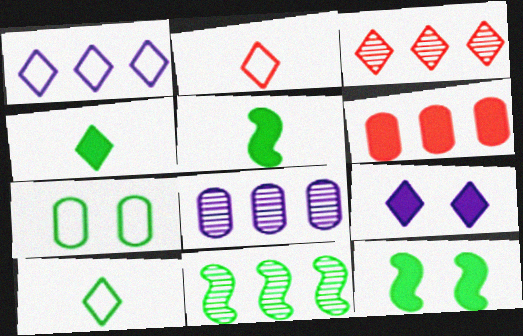[[1, 6, 11], 
[2, 8, 12], 
[3, 8, 11], 
[3, 9, 10], 
[4, 7, 11], 
[5, 6, 9]]